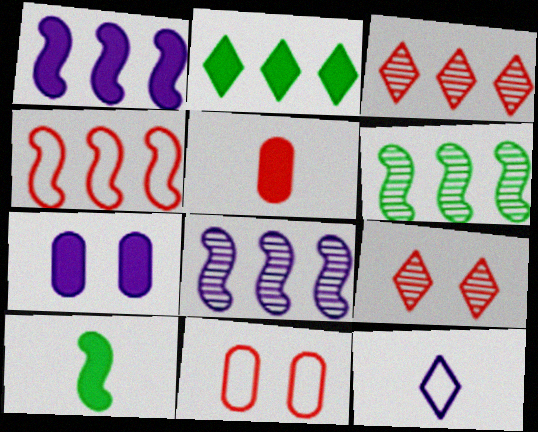[[1, 4, 6], 
[2, 9, 12], 
[4, 5, 9], 
[7, 8, 12]]